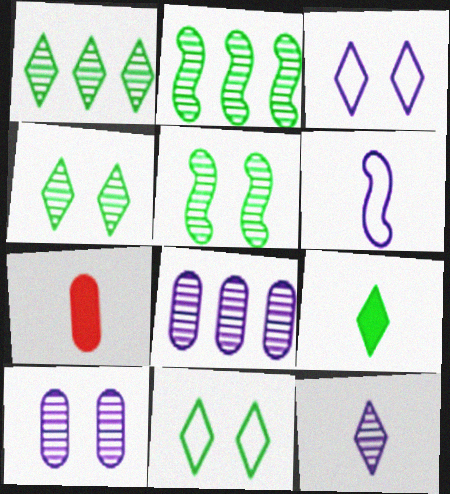[[1, 9, 11], 
[2, 3, 7]]